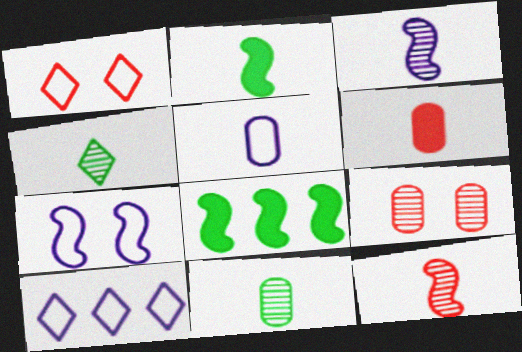[[2, 9, 10], 
[5, 6, 11], 
[5, 7, 10], 
[7, 8, 12]]